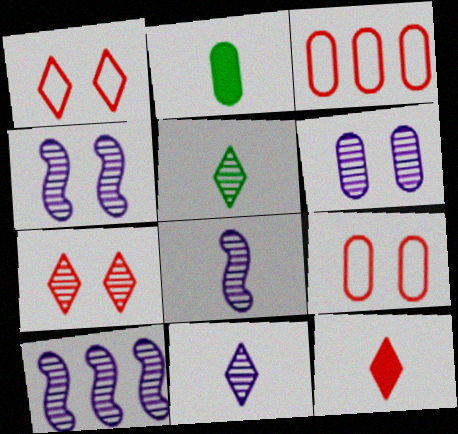[[1, 2, 10], 
[2, 3, 6], 
[4, 8, 10], 
[6, 10, 11]]